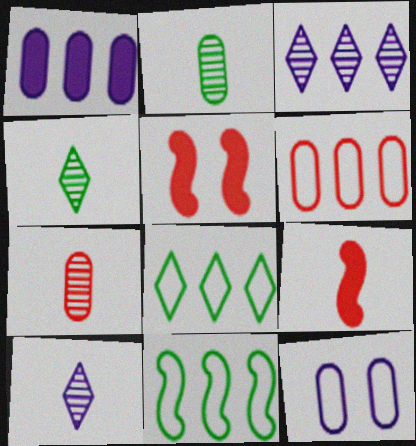[]